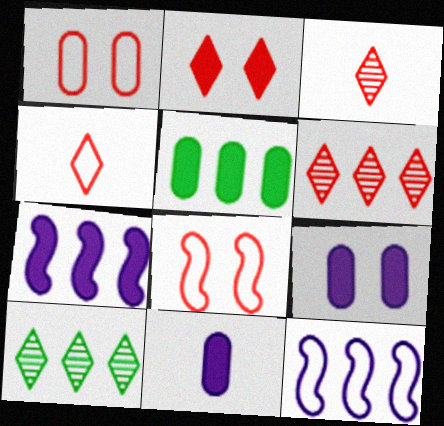[[2, 4, 6], 
[5, 6, 12], 
[8, 10, 11]]